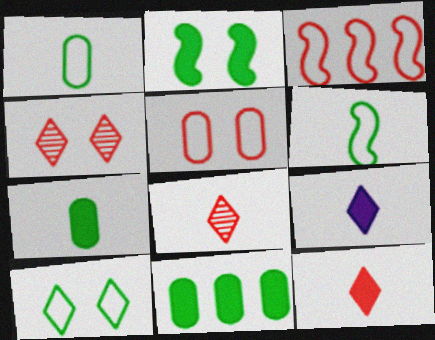[]